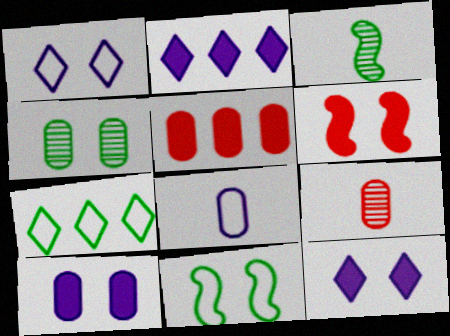[[1, 3, 5], 
[1, 4, 6], 
[2, 9, 11], 
[4, 5, 8]]